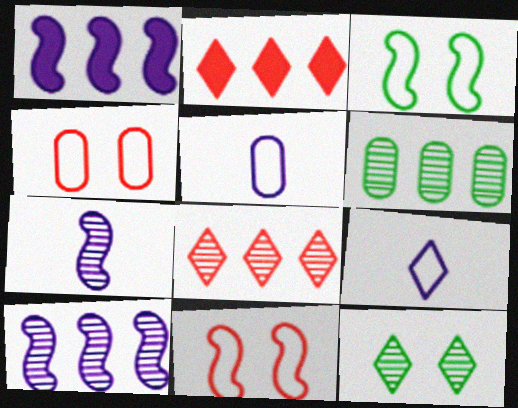[[2, 9, 12], 
[6, 8, 10]]